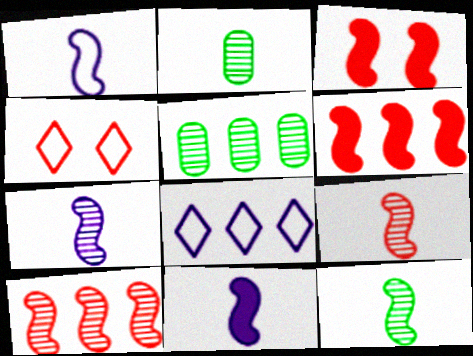[[1, 7, 11], 
[2, 3, 8], 
[4, 5, 11], 
[5, 6, 8], 
[7, 9, 12]]